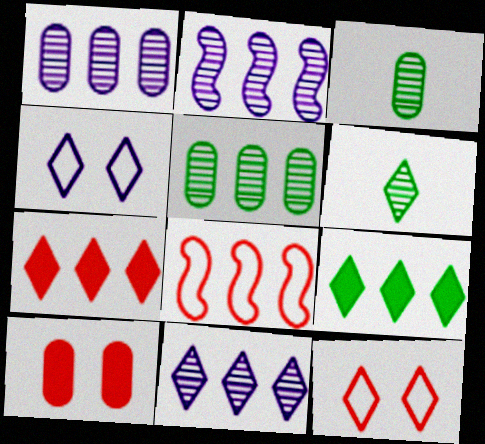[[1, 2, 11], 
[1, 8, 9], 
[4, 6, 7]]